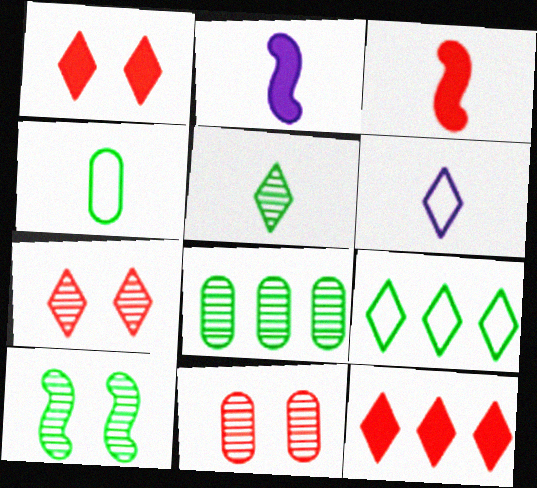[[2, 9, 11], 
[5, 8, 10]]